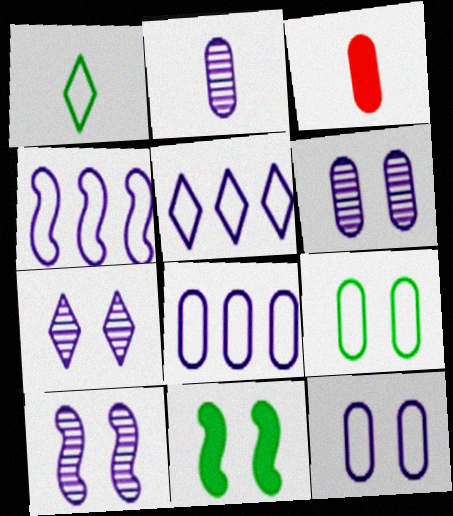[[4, 5, 8], 
[6, 7, 10]]